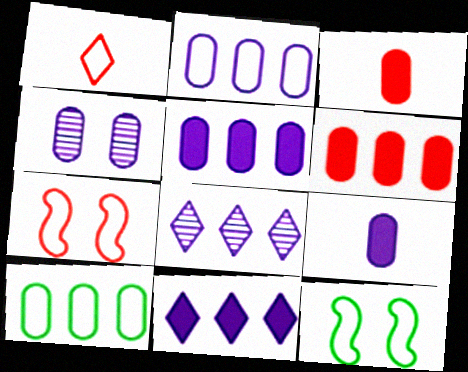[[1, 2, 12], 
[2, 4, 9], 
[3, 4, 10], 
[3, 8, 12]]